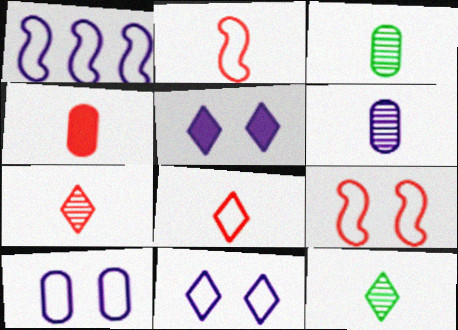[[1, 5, 6], 
[2, 4, 7]]